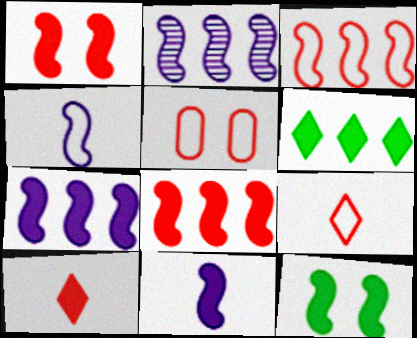[[3, 5, 9], 
[8, 11, 12]]